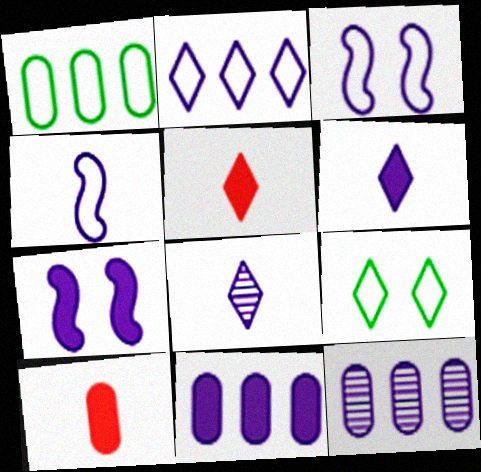[[3, 6, 12], 
[3, 8, 11], 
[6, 7, 11]]